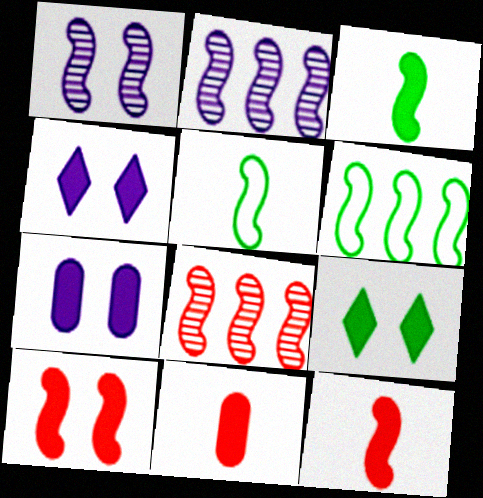[[1, 6, 12], 
[2, 5, 10], 
[7, 9, 10]]